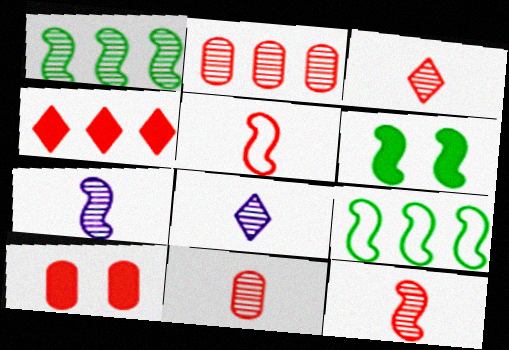[[3, 11, 12], 
[8, 9, 10]]